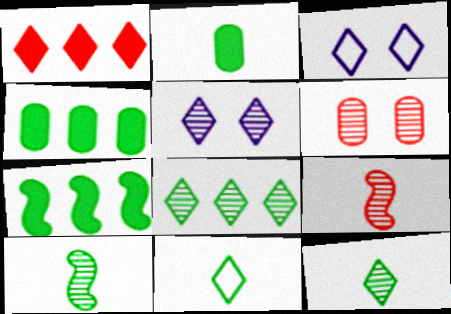[[1, 3, 12], 
[1, 5, 11], 
[2, 10, 11], 
[3, 4, 9]]